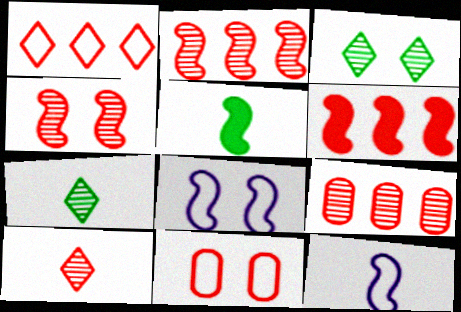[[1, 6, 9], 
[2, 5, 8], 
[4, 9, 10], 
[6, 10, 11]]